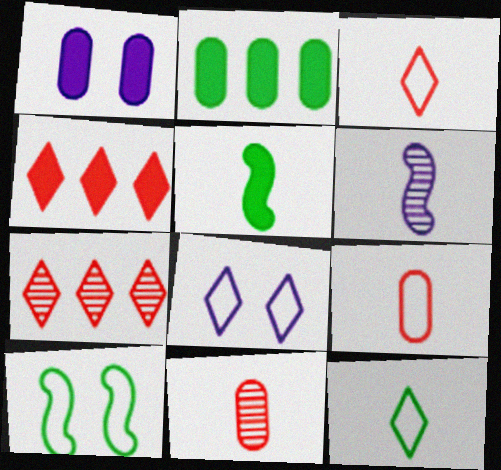[[1, 4, 5]]